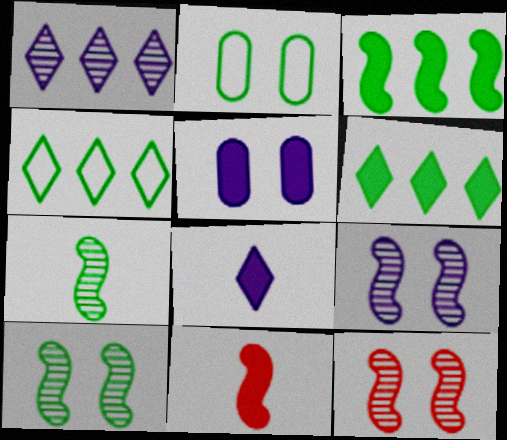[[1, 2, 11], 
[2, 6, 7], 
[5, 6, 11], 
[9, 10, 12]]